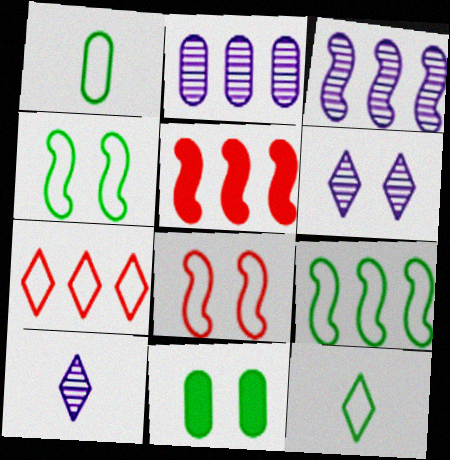[[1, 5, 6], 
[3, 5, 9], 
[6, 8, 11]]